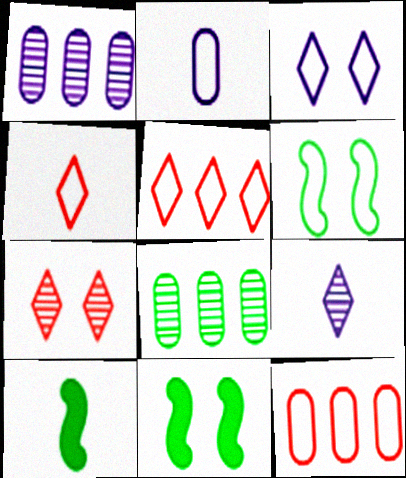[[1, 4, 11], 
[2, 5, 6], 
[9, 11, 12]]